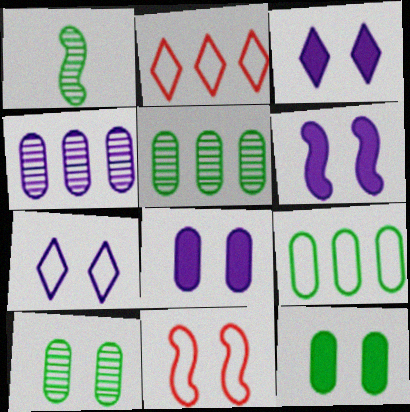[[1, 2, 8], 
[3, 6, 8], 
[3, 10, 11]]